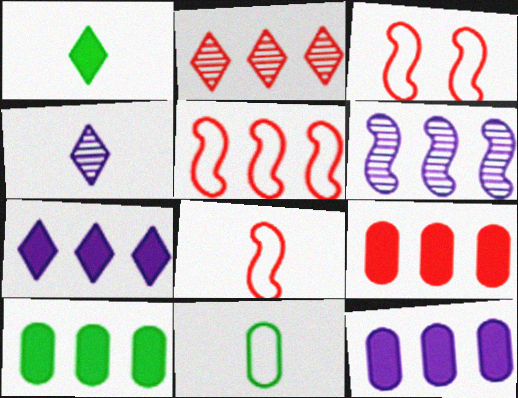[[2, 5, 9], 
[3, 4, 10], 
[3, 5, 8], 
[9, 10, 12]]